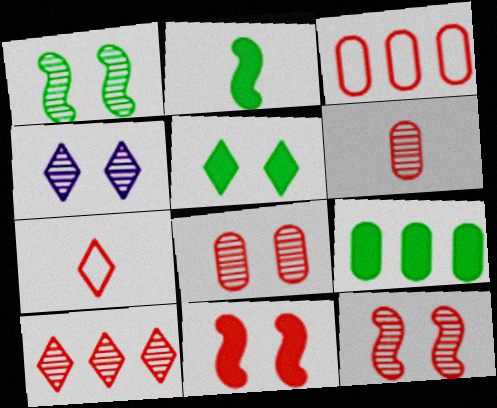[[1, 4, 8], 
[2, 3, 4], 
[2, 5, 9], 
[6, 10, 12]]